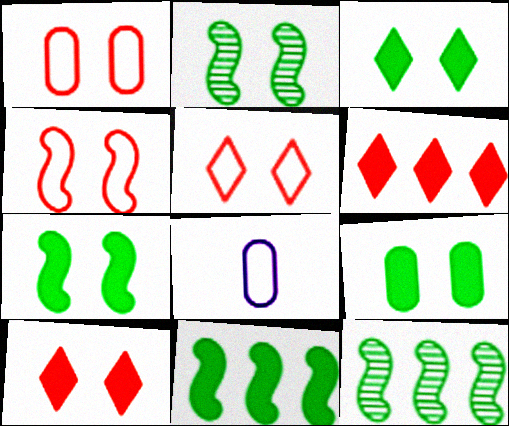[[1, 4, 5], 
[2, 6, 8], 
[3, 7, 9], 
[8, 10, 12]]